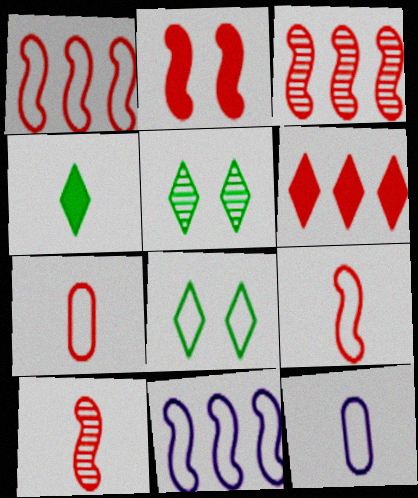[[1, 2, 10], 
[1, 8, 12], 
[2, 3, 9], 
[4, 10, 12], 
[7, 8, 11]]